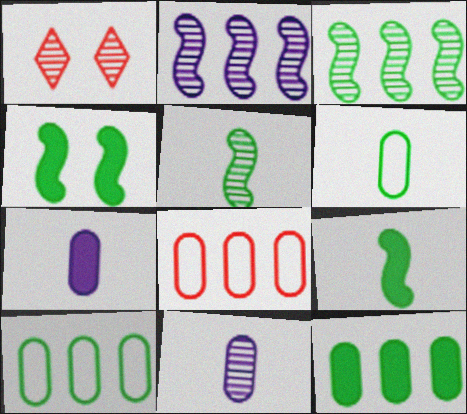[[1, 3, 11]]